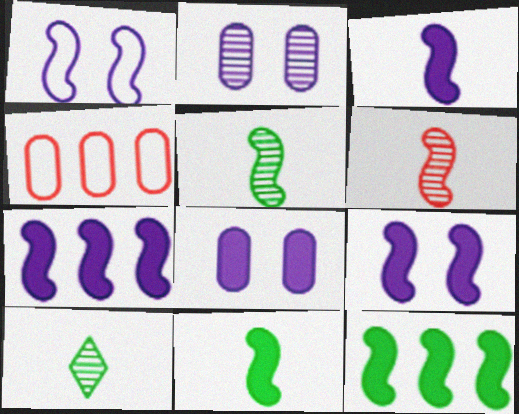[[1, 6, 12], 
[3, 7, 9], 
[4, 9, 10]]